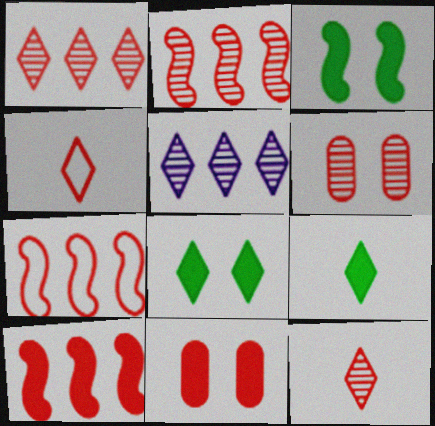[[2, 4, 11], 
[2, 6, 12], 
[2, 7, 10], 
[4, 5, 8], 
[4, 6, 10], 
[7, 11, 12]]